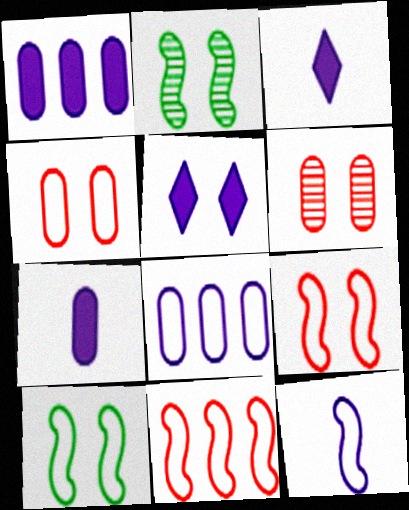[[2, 4, 5], 
[5, 6, 10], 
[10, 11, 12]]